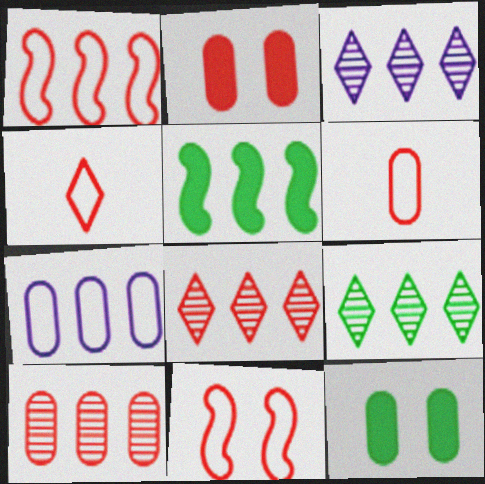[[2, 6, 10], 
[3, 8, 9], 
[5, 7, 8]]